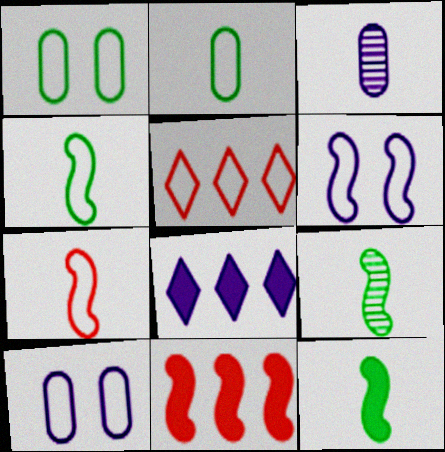[[2, 5, 6], 
[3, 6, 8], 
[4, 5, 10], 
[4, 9, 12], 
[6, 9, 11]]